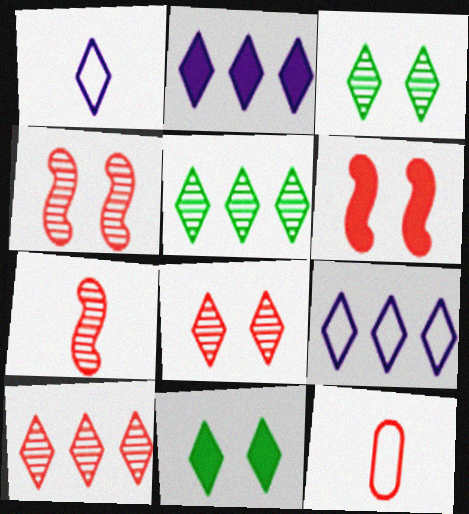[[1, 10, 11], 
[6, 10, 12]]